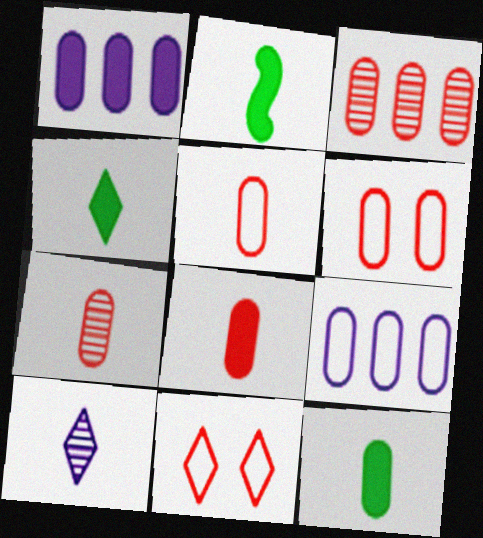[[2, 4, 12], 
[2, 5, 10], 
[3, 6, 8], 
[5, 7, 8]]